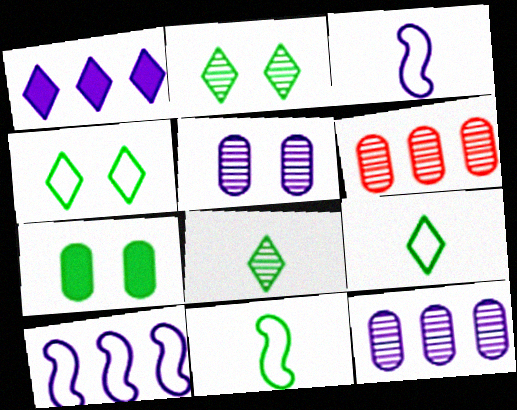[[1, 3, 5], 
[1, 10, 12]]